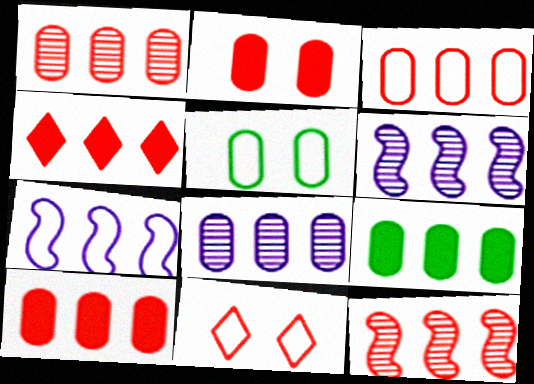[[1, 3, 10], 
[3, 4, 12], 
[3, 8, 9]]